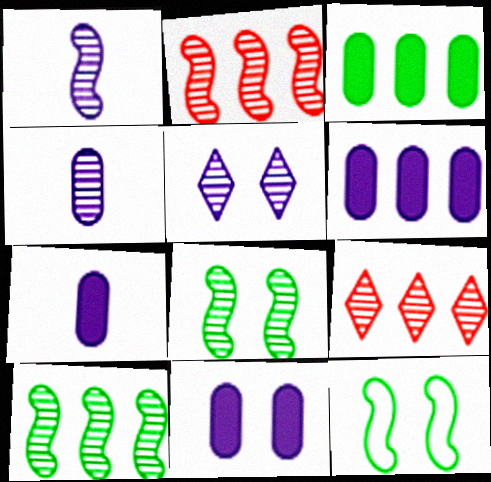[[1, 2, 8], 
[4, 8, 9], 
[6, 7, 11], 
[7, 9, 12]]